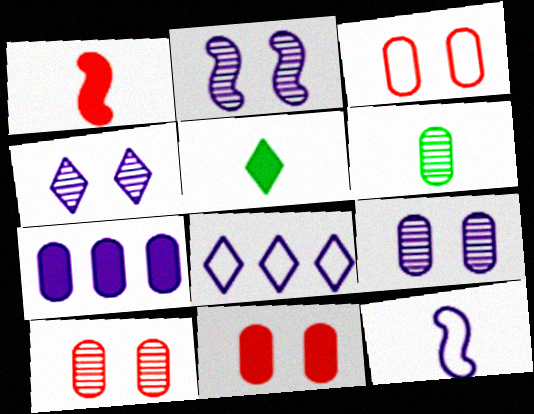[[2, 4, 9], 
[3, 6, 7], 
[3, 10, 11], 
[4, 7, 12]]